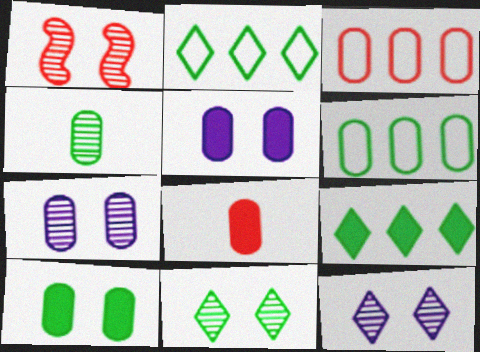[[1, 7, 11], 
[3, 4, 5], 
[4, 6, 10], 
[6, 7, 8]]